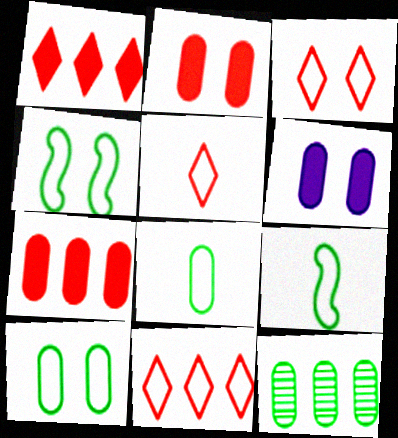[[3, 5, 11]]